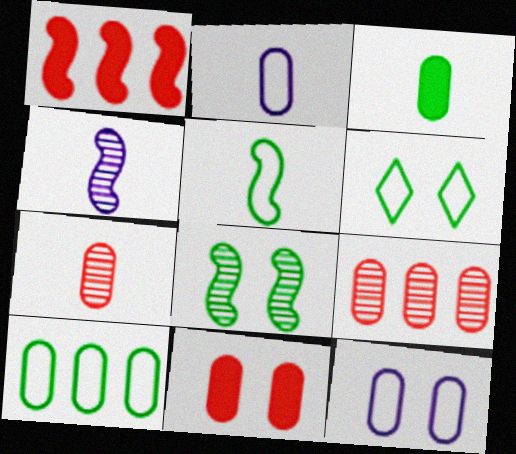[[2, 3, 7], 
[3, 9, 12], 
[5, 6, 10]]